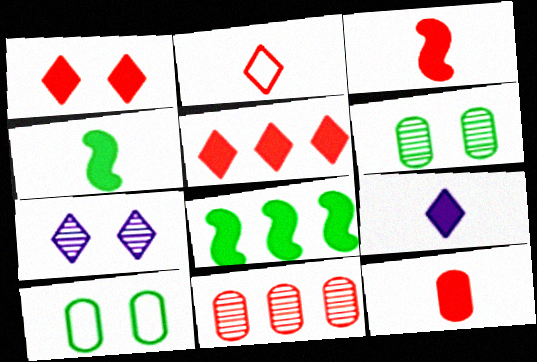[[4, 9, 12]]